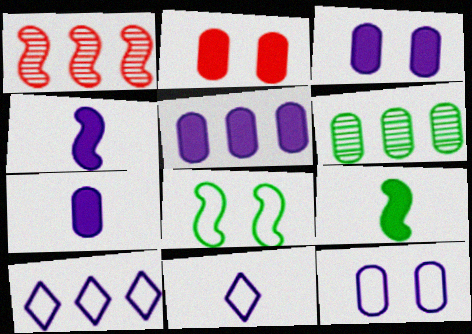[[1, 4, 8], 
[3, 5, 7]]